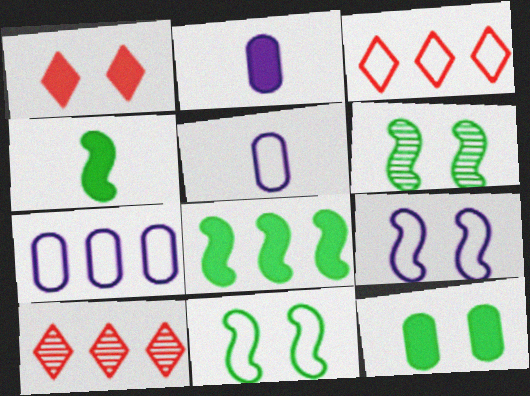[[1, 2, 8], 
[2, 3, 6], 
[2, 10, 11], 
[3, 5, 11], 
[7, 8, 10]]